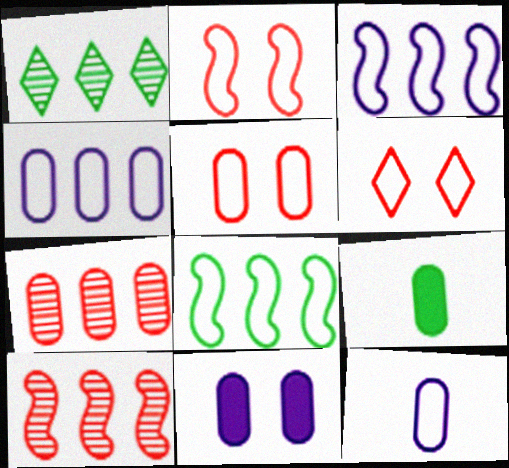[[2, 5, 6], 
[6, 8, 12]]